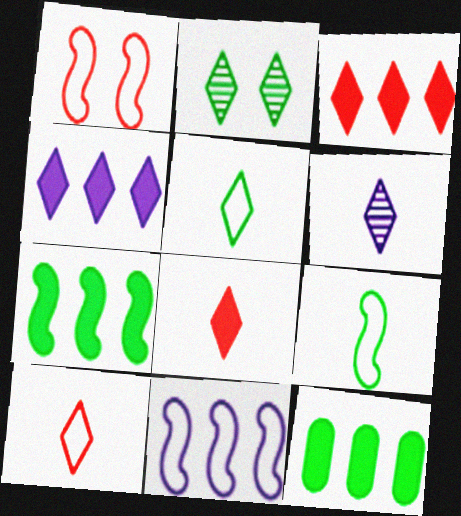[[1, 6, 12], 
[1, 9, 11], 
[2, 4, 10], 
[2, 9, 12], 
[5, 6, 8]]